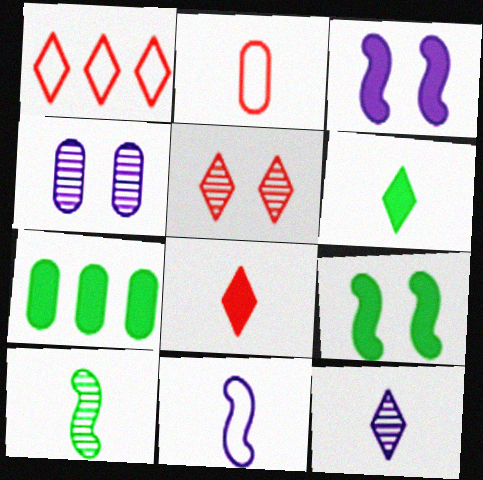[[1, 5, 8], 
[2, 4, 7], 
[3, 7, 8], 
[5, 7, 11], 
[6, 7, 9]]